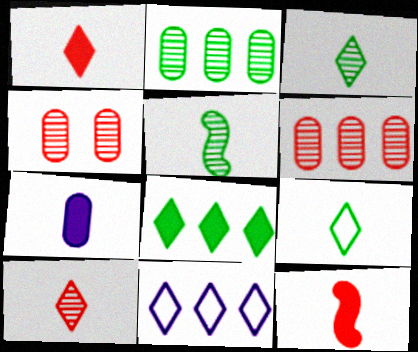[]